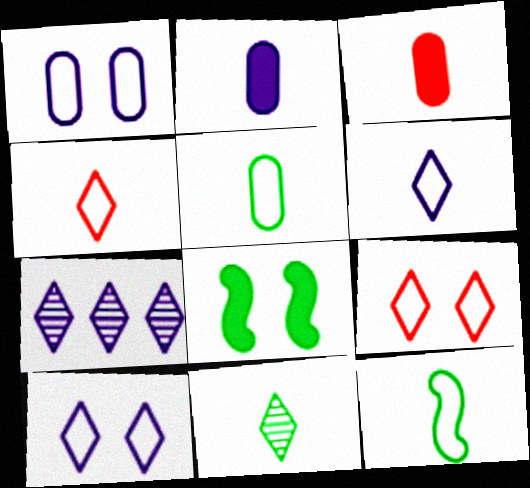[]